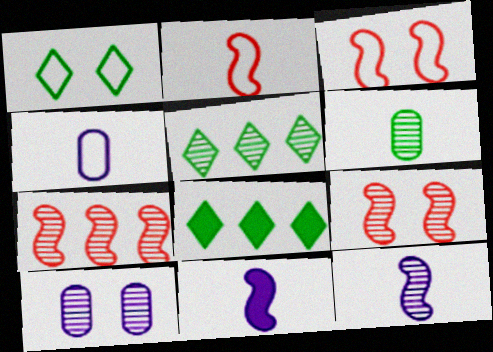[[2, 8, 10], 
[4, 8, 9]]